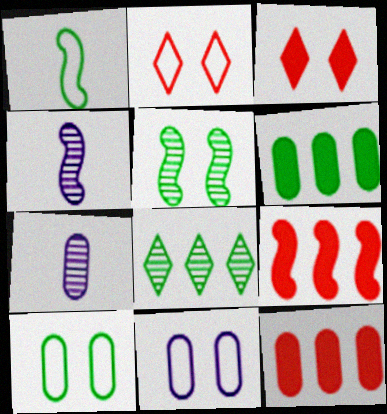[[2, 4, 6], 
[3, 5, 11], 
[7, 10, 12]]